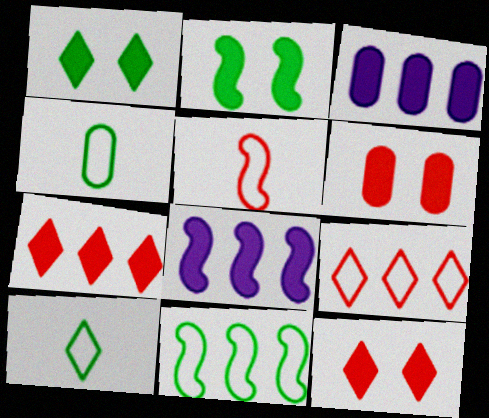[]